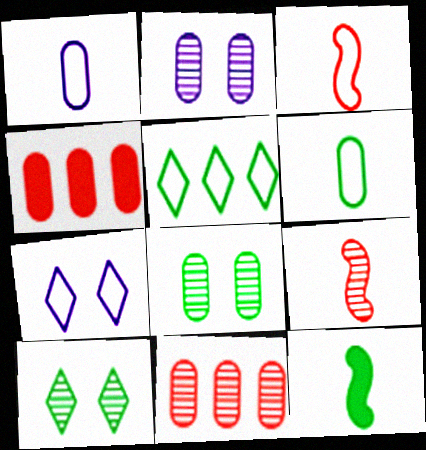[[1, 4, 8], 
[2, 4, 6], 
[5, 8, 12], 
[7, 11, 12]]